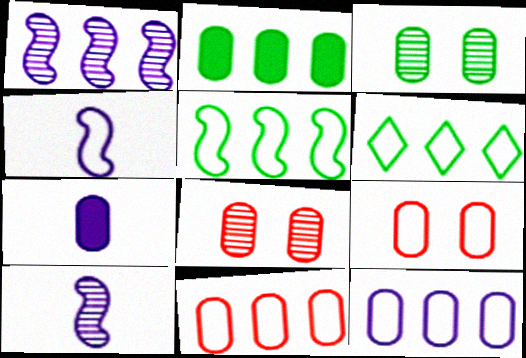[[3, 7, 11], 
[4, 6, 9]]